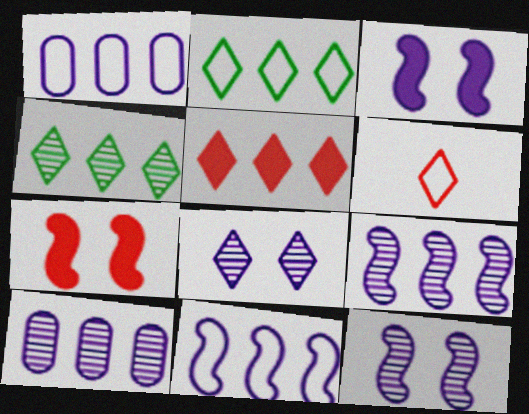[]